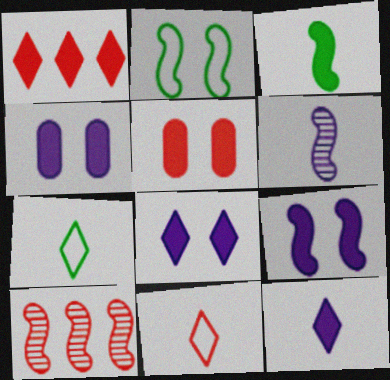[[1, 3, 4], 
[4, 7, 10], 
[4, 8, 9], 
[5, 10, 11]]